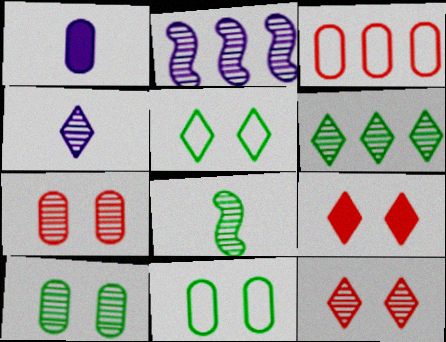[[1, 3, 10], 
[4, 6, 12], 
[6, 8, 10]]